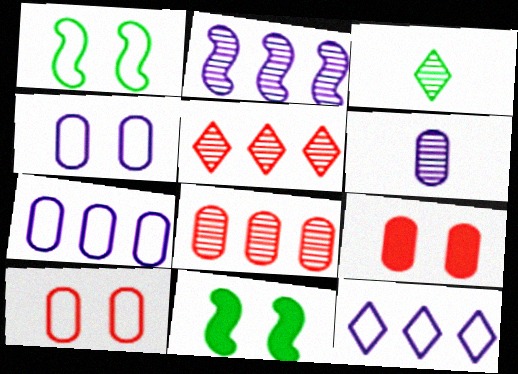[]